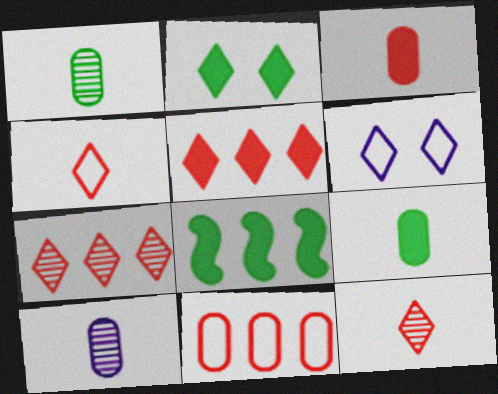[[2, 8, 9]]